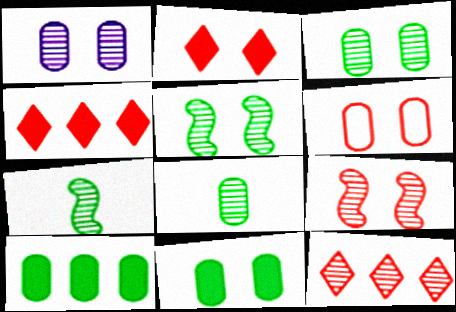[[1, 6, 11], 
[1, 7, 12], 
[2, 6, 9]]